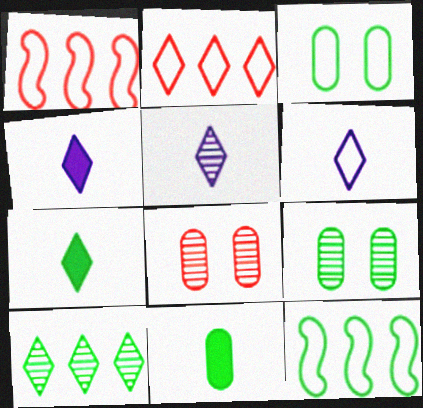[[1, 3, 6], 
[1, 4, 9], 
[4, 5, 6], 
[4, 8, 12], 
[7, 9, 12]]